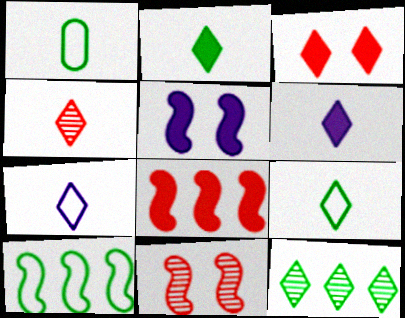[[2, 4, 7], 
[3, 7, 12], 
[4, 6, 9]]